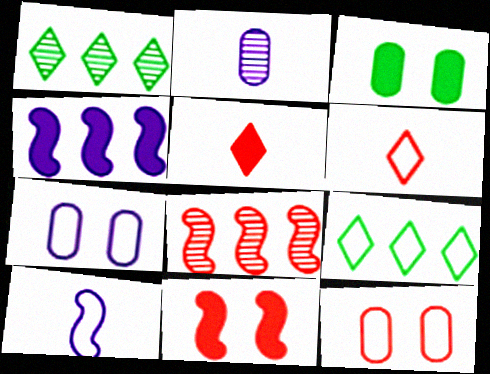[[2, 9, 11], 
[3, 4, 5], 
[5, 8, 12], 
[9, 10, 12]]